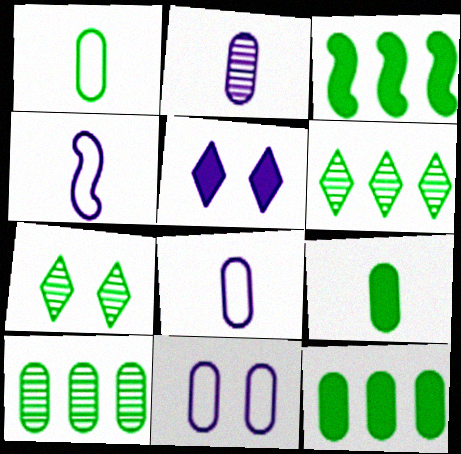[[1, 3, 7]]